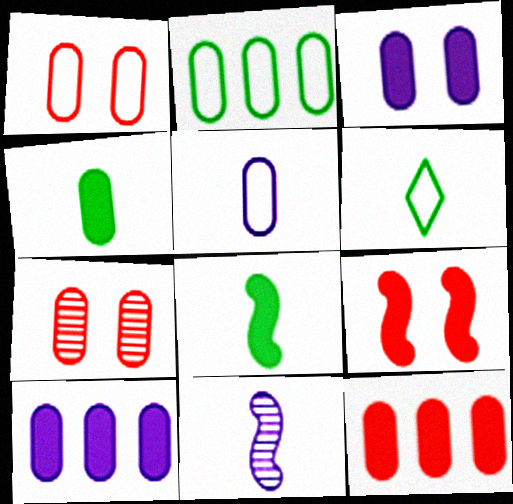[[1, 2, 5], 
[3, 4, 12]]